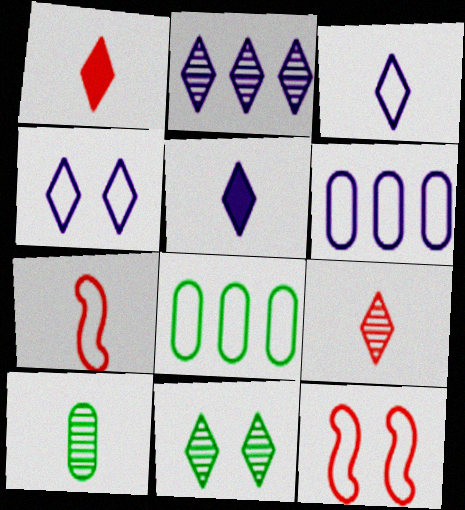[[2, 4, 5], 
[2, 9, 11], 
[3, 8, 12], 
[4, 7, 8], 
[5, 7, 10]]